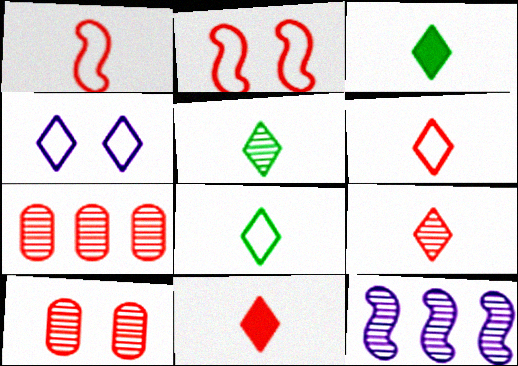[[2, 7, 11], 
[3, 5, 8], 
[5, 10, 12], 
[6, 9, 11]]